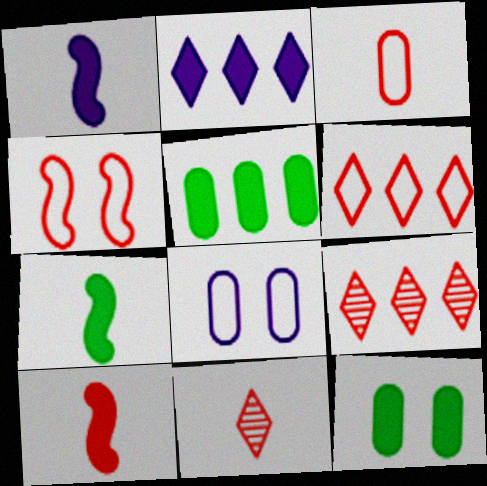[[1, 7, 10], 
[2, 10, 12], 
[3, 4, 6], 
[3, 10, 11], 
[7, 8, 9]]